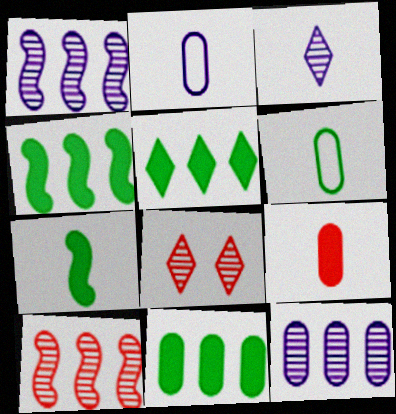[[2, 4, 8], 
[4, 5, 11]]